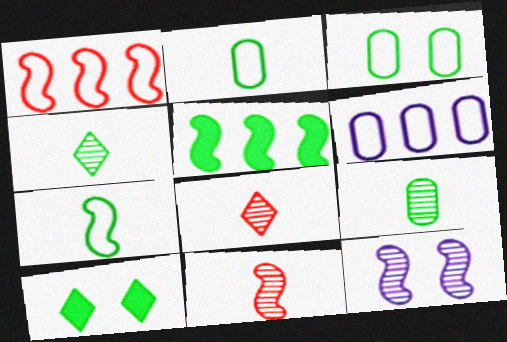[[3, 4, 5], 
[6, 10, 11]]